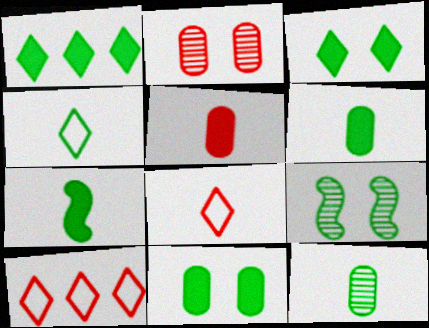[[1, 7, 11], 
[4, 7, 12]]